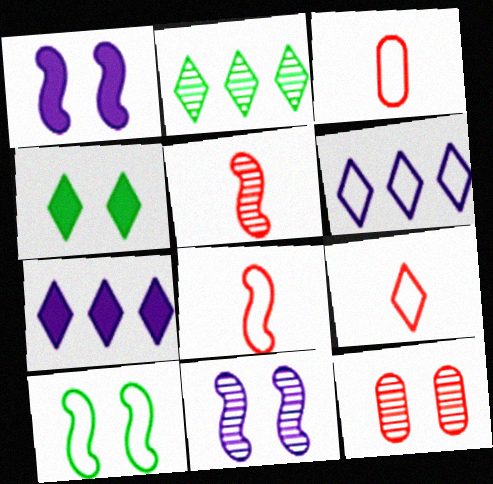[[1, 2, 3], 
[3, 6, 10], 
[3, 8, 9]]